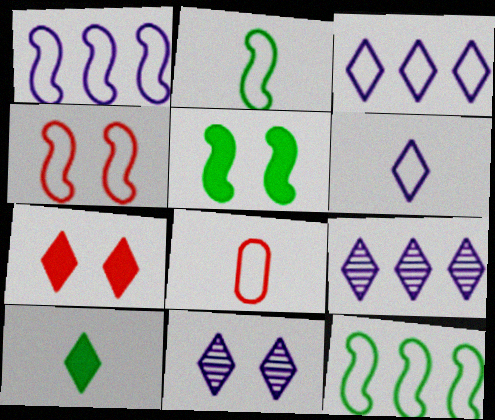[[1, 2, 4], 
[2, 6, 8], 
[5, 8, 9]]